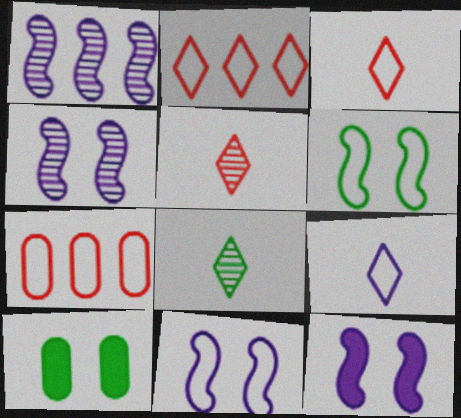[[1, 3, 10], 
[4, 11, 12], 
[6, 7, 9], 
[7, 8, 12]]